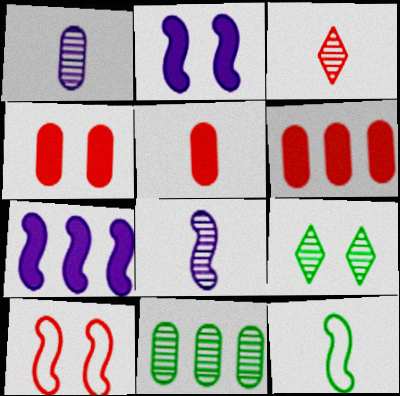[[3, 6, 10], 
[4, 5, 6]]